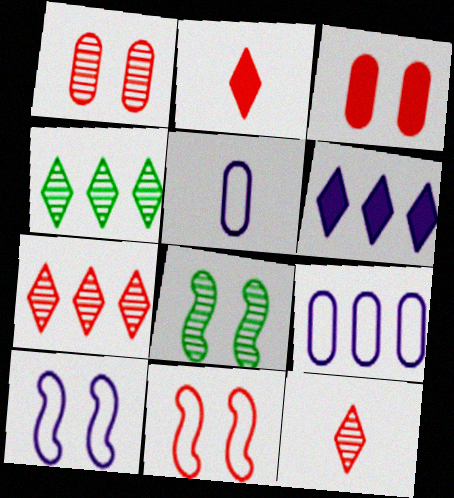[[2, 8, 9]]